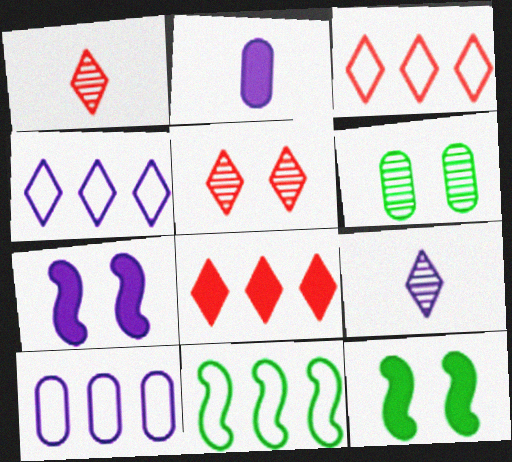[[1, 10, 12], 
[2, 5, 11], 
[2, 8, 12], 
[3, 10, 11], 
[7, 9, 10]]